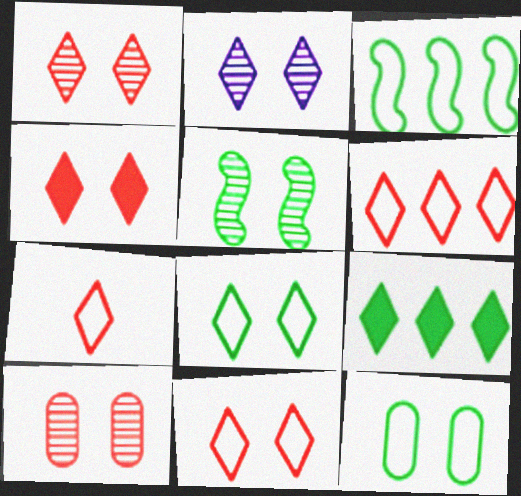[[1, 4, 11], 
[2, 4, 8], 
[2, 5, 10], 
[2, 7, 9], 
[6, 7, 11]]